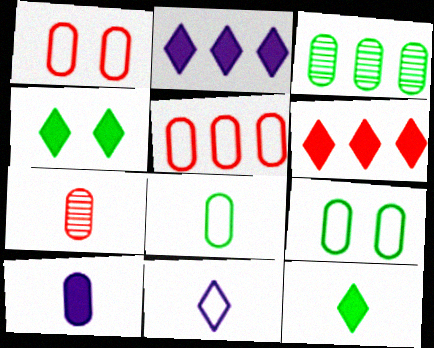[[1, 3, 10], 
[7, 8, 10]]